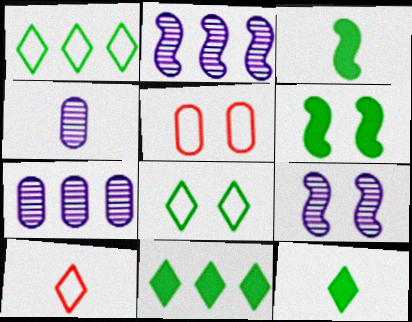[[2, 5, 12], 
[3, 4, 10], 
[6, 7, 10]]